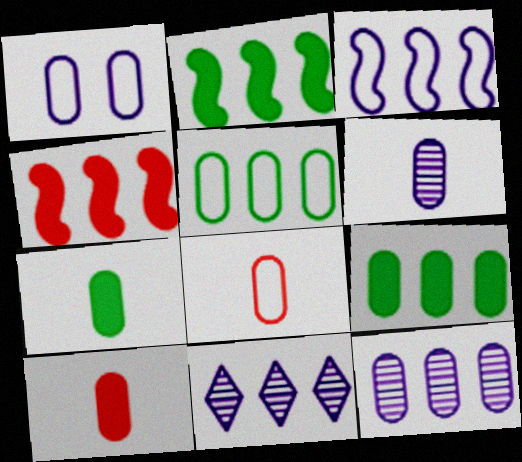[[1, 5, 8], 
[4, 5, 11], 
[6, 7, 8]]